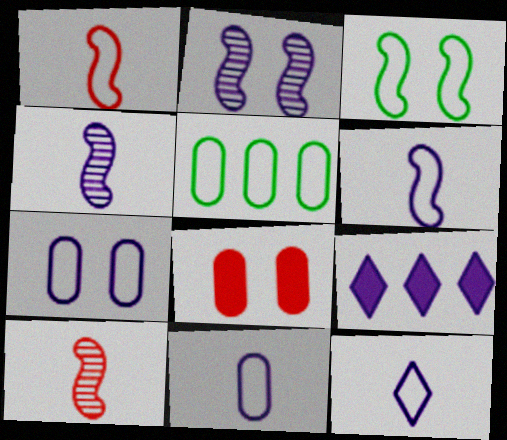[[2, 9, 11], 
[4, 7, 9], 
[6, 11, 12]]